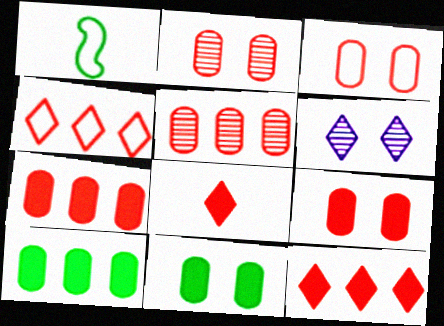[[1, 6, 7], 
[2, 3, 9]]